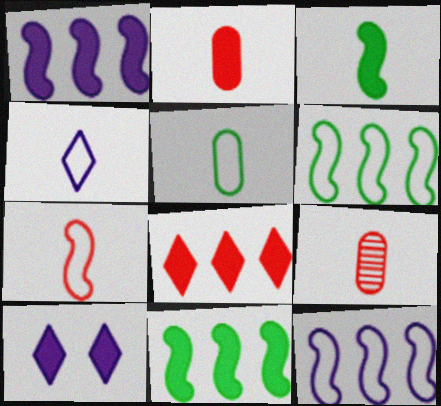[[2, 10, 11], 
[3, 4, 9], 
[4, 5, 7], 
[6, 9, 10]]